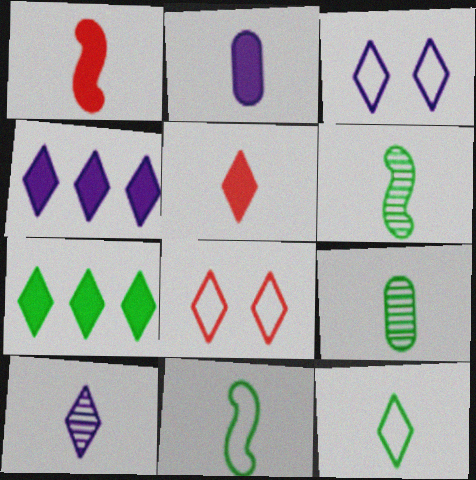[[3, 4, 10], 
[5, 10, 12], 
[7, 8, 10]]